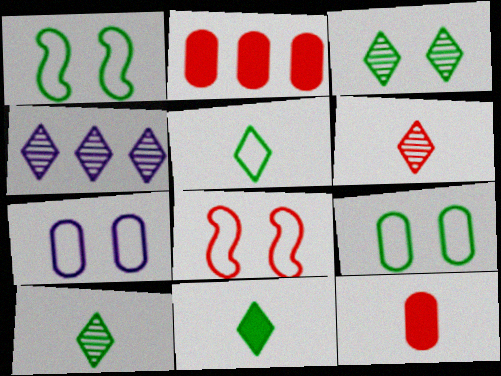[[1, 4, 12], 
[2, 6, 8], 
[3, 4, 6], 
[5, 10, 11]]